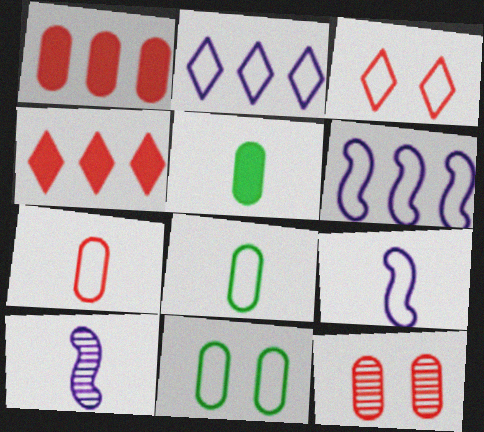[[1, 7, 12], 
[3, 6, 8], 
[4, 10, 11]]